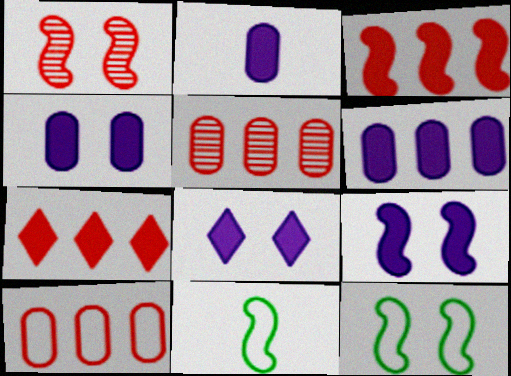[[1, 9, 12], 
[2, 4, 6], 
[4, 8, 9], 
[5, 8, 11]]